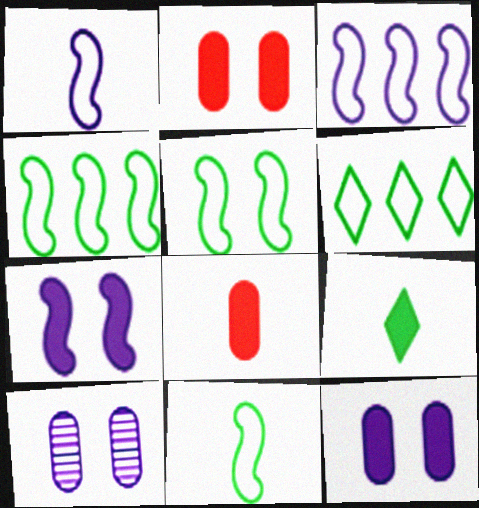[[4, 5, 11]]